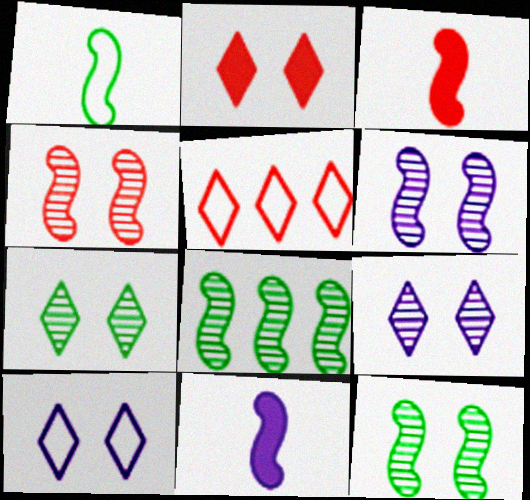[[2, 7, 10], 
[4, 6, 12]]